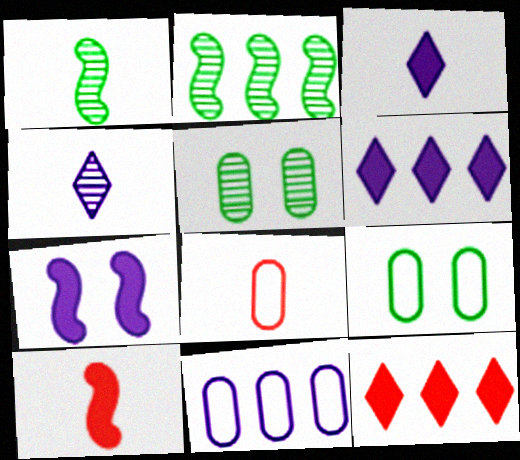[[1, 3, 8], 
[2, 11, 12], 
[4, 7, 11], 
[8, 9, 11]]